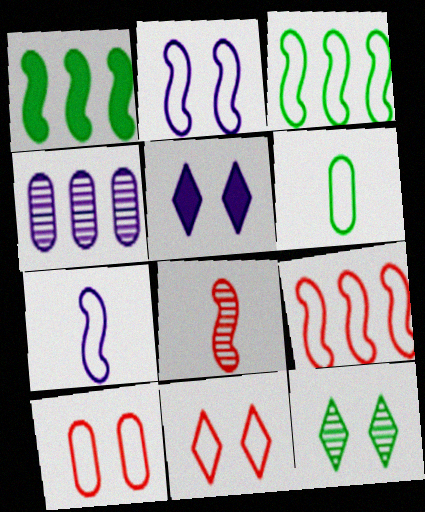[[1, 2, 8], 
[1, 6, 12], 
[4, 5, 7], 
[4, 8, 12], 
[5, 11, 12]]